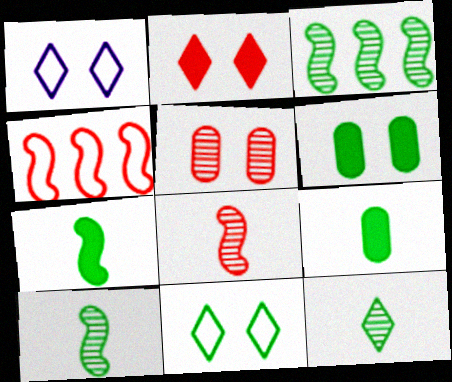[[3, 9, 11]]